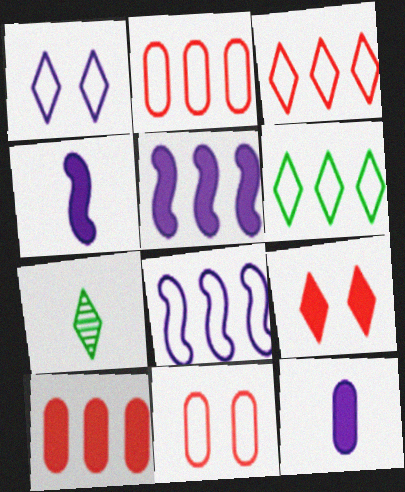[[2, 6, 8], 
[5, 7, 11]]